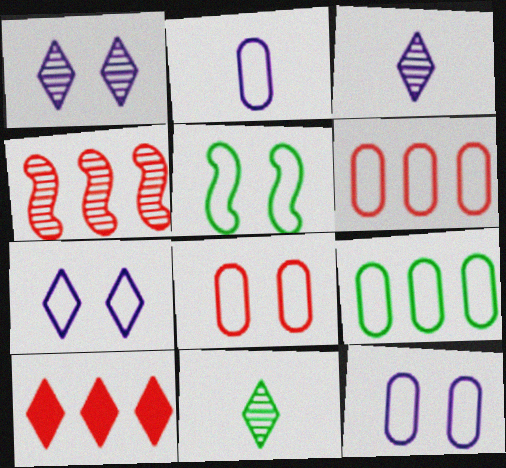[[2, 8, 9], 
[4, 6, 10], 
[5, 7, 8], 
[7, 10, 11]]